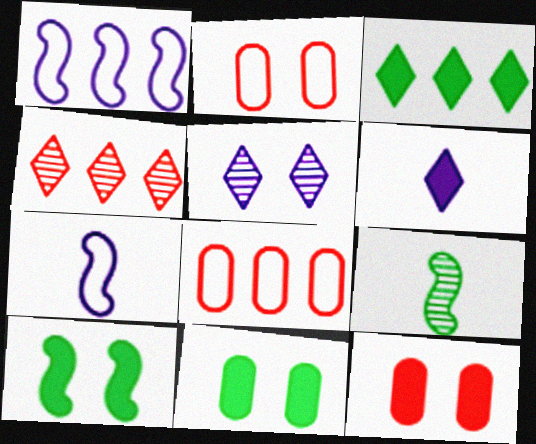[[2, 5, 10], 
[4, 7, 11]]